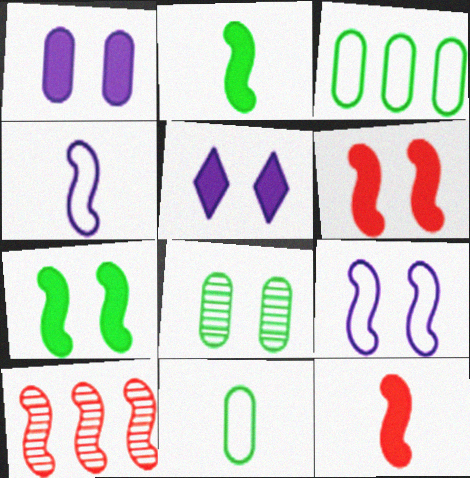[[2, 9, 10], 
[4, 7, 10], 
[5, 10, 11]]